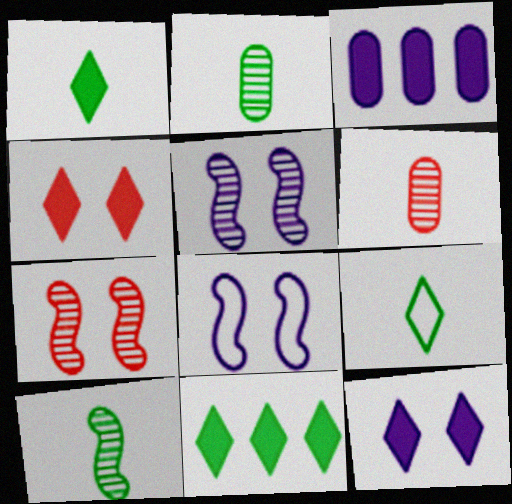[[3, 7, 9], 
[6, 8, 11]]